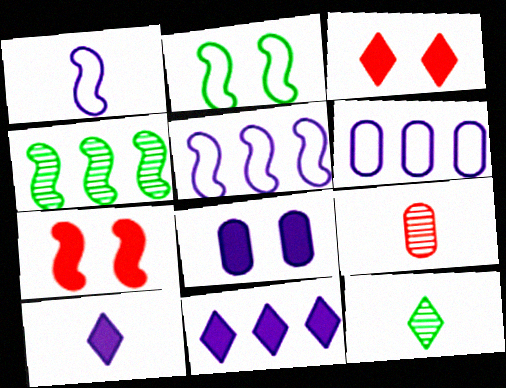[[1, 4, 7], 
[2, 9, 11], 
[6, 7, 12]]